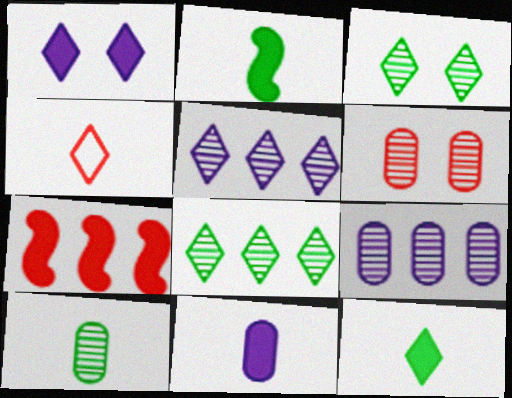[[1, 4, 8], 
[4, 6, 7], 
[6, 9, 10]]